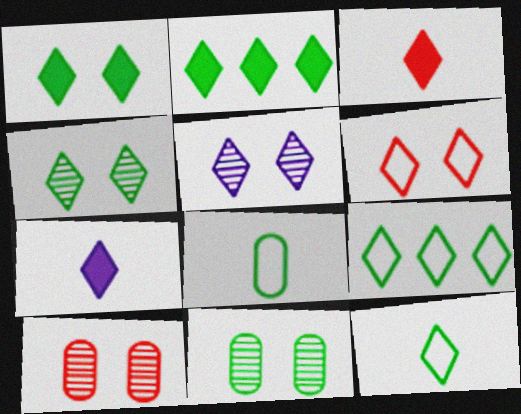[[1, 5, 6], 
[2, 4, 12], 
[3, 5, 9]]